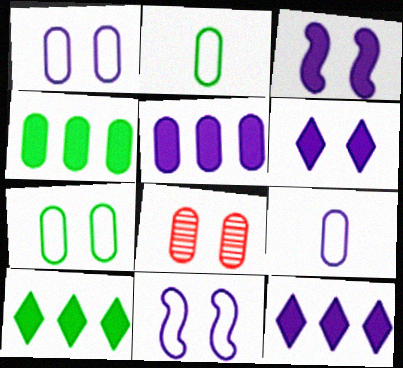[[2, 5, 8], 
[4, 8, 9]]